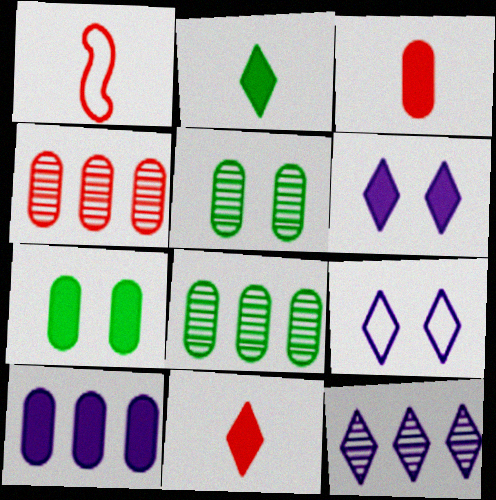[[1, 6, 8], 
[1, 7, 12], 
[3, 7, 10]]